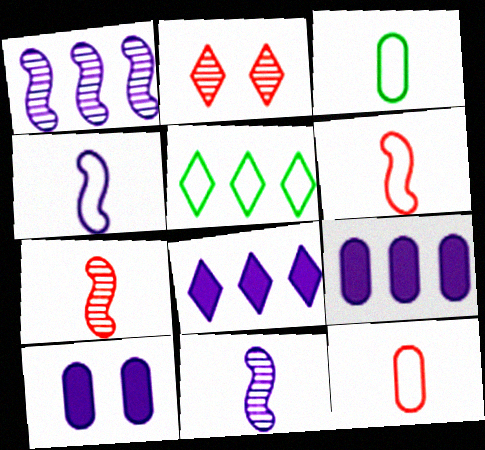[[5, 7, 10]]